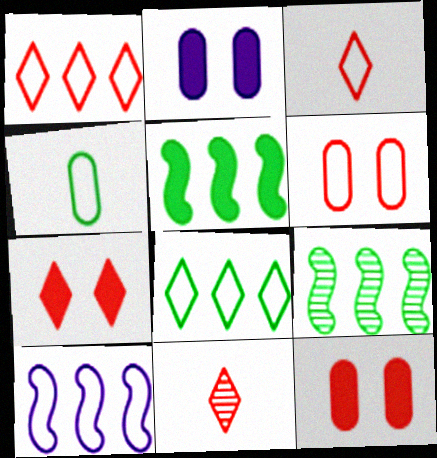[[1, 7, 11], 
[2, 3, 9]]